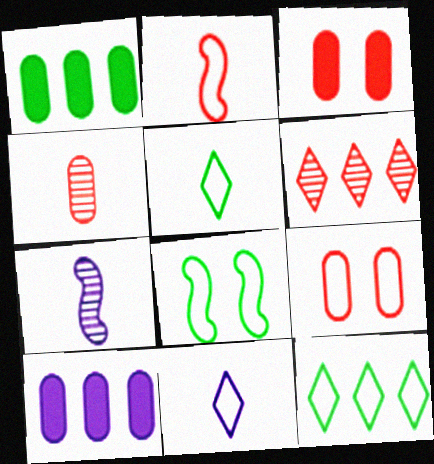[[2, 3, 6], 
[3, 7, 12]]